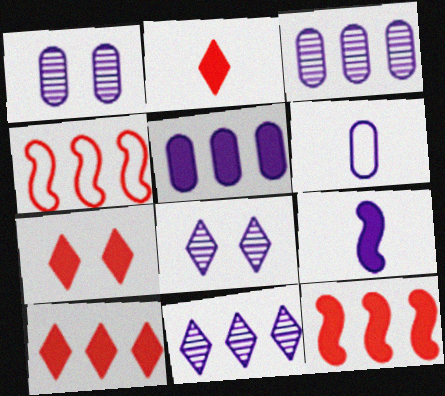[[1, 5, 6], 
[2, 7, 10]]